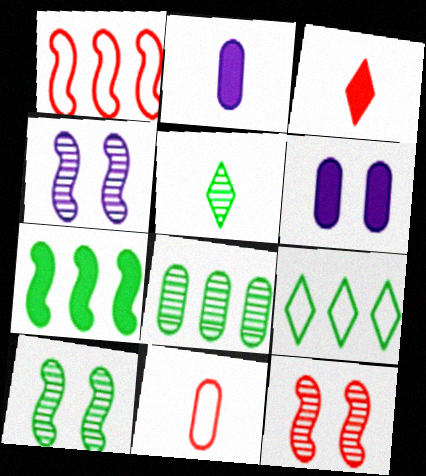[[1, 5, 6], 
[2, 9, 12], 
[3, 6, 7], 
[4, 10, 12], 
[5, 8, 10], 
[6, 8, 11], 
[7, 8, 9]]